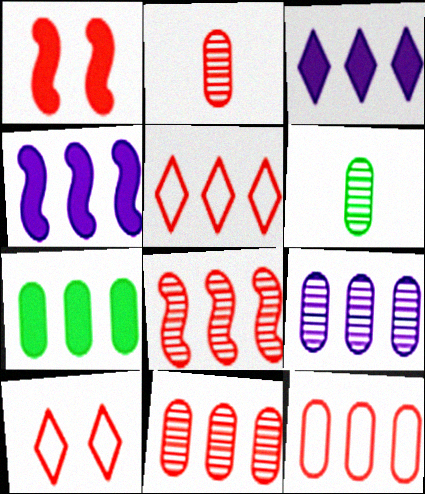[[1, 2, 5], 
[4, 6, 10], 
[7, 9, 12]]